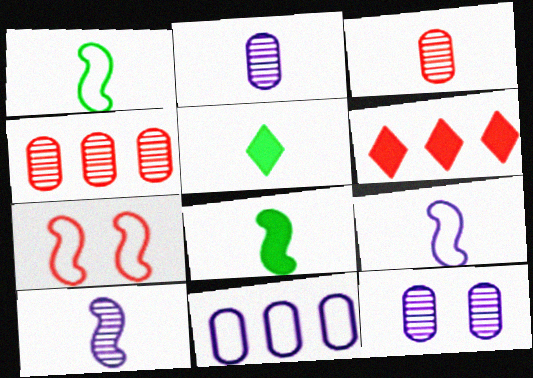[[1, 6, 12], 
[3, 5, 9], 
[3, 6, 7]]